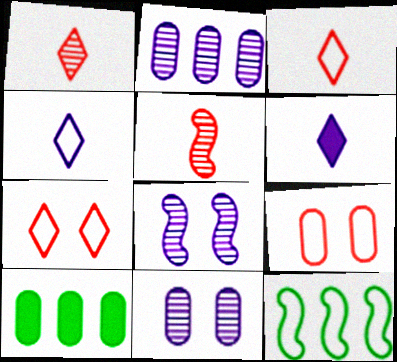[[3, 8, 10], 
[4, 9, 12]]